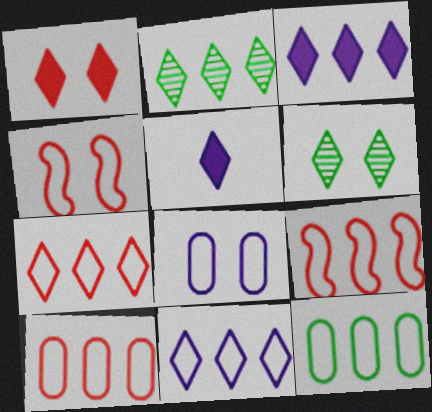[[2, 3, 7], 
[5, 6, 7], 
[7, 9, 10], 
[9, 11, 12]]